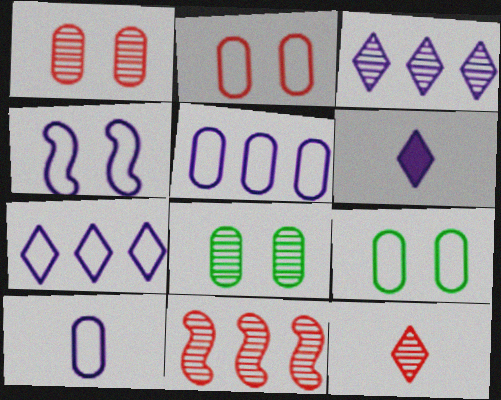[[1, 11, 12], 
[4, 7, 10], 
[6, 9, 11]]